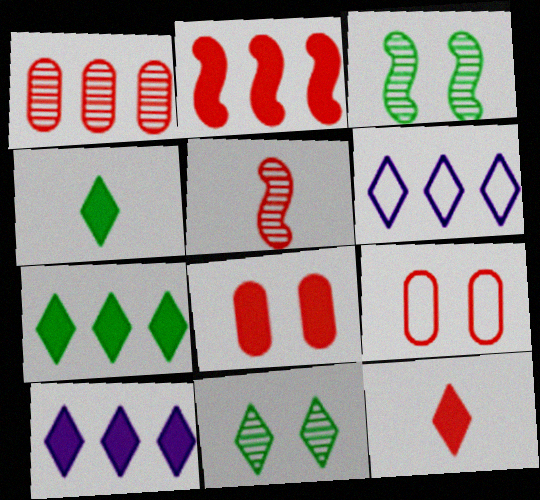[[2, 8, 12], 
[6, 11, 12]]